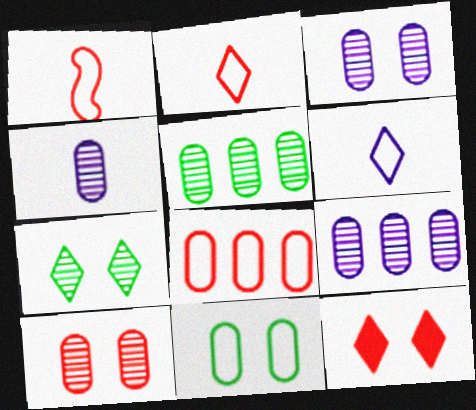[[3, 4, 9], 
[4, 5, 10]]